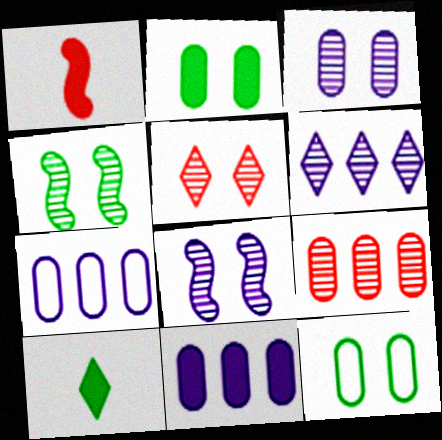[[1, 6, 12], 
[3, 4, 5]]